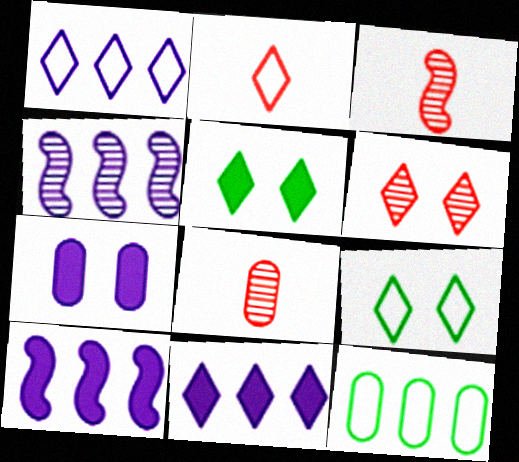[[1, 2, 9], 
[7, 8, 12], 
[8, 9, 10]]